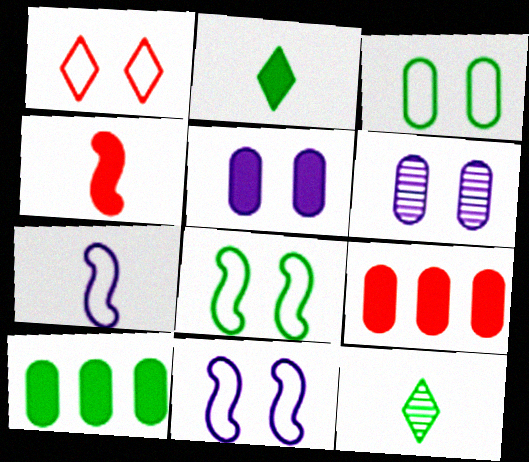[[1, 3, 11], 
[8, 10, 12], 
[9, 11, 12]]